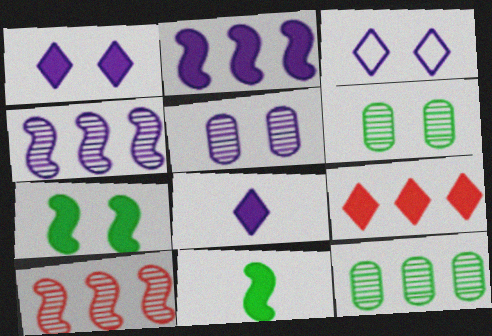[]